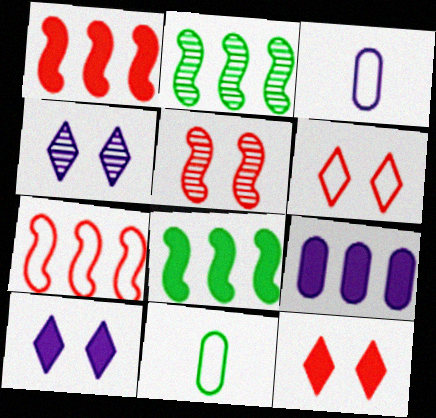[[1, 4, 11], 
[2, 3, 12]]